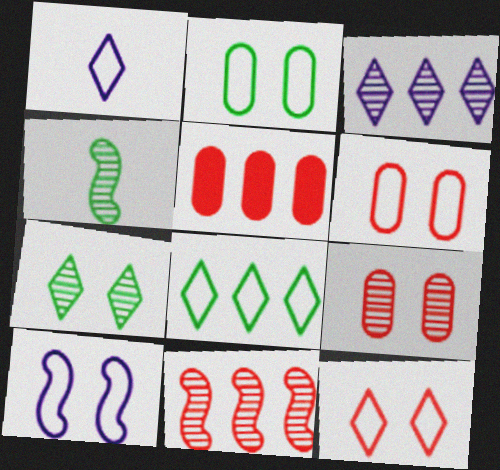[[1, 8, 12], 
[2, 10, 12], 
[3, 4, 9]]